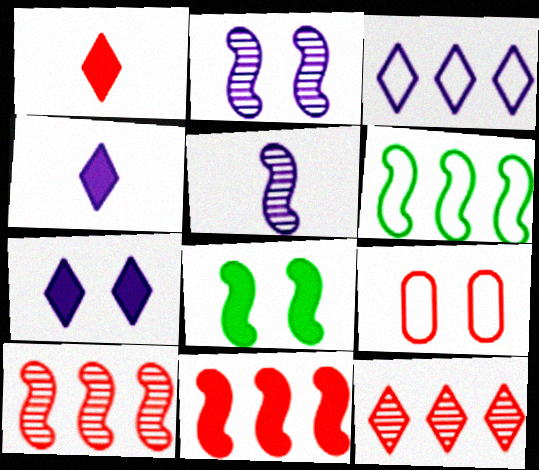[[1, 9, 10]]